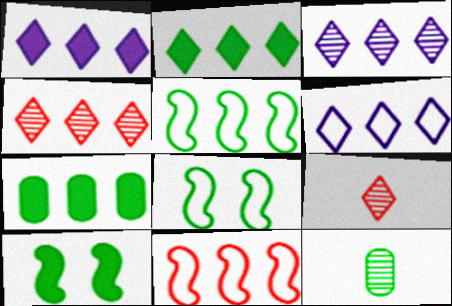[[1, 3, 6], 
[2, 4, 6], 
[2, 8, 12], 
[3, 7, 11]]